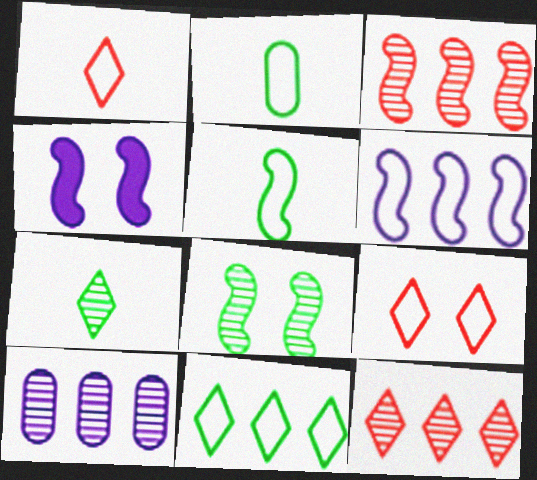[[2, 4, 12], 
[2, 6, 9], 
[3, 4, 5]]